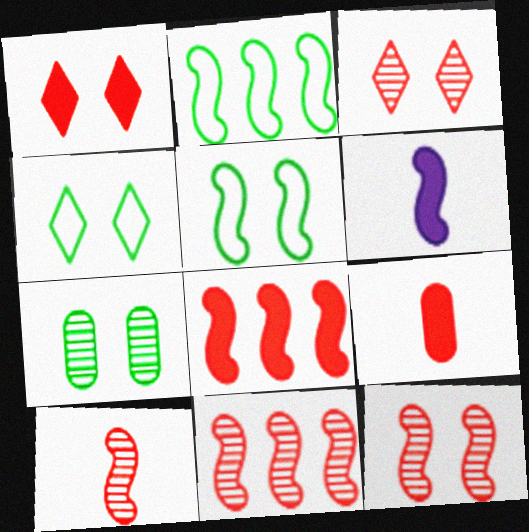[[1, 8, 9], 
[2, 6, 12], 
[5, 6, 11], 
[10, 11, 12]]